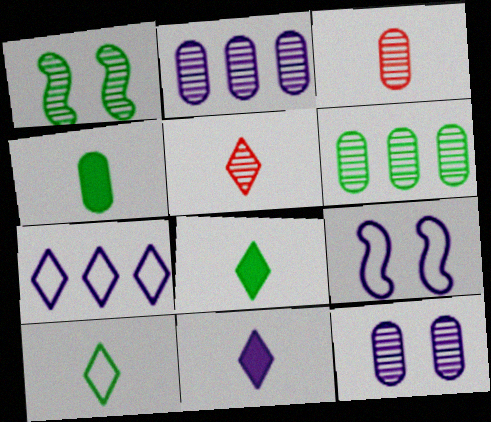[[1, 2, 5], 
[2, 9, 11], 
[3, 6, 12], 
[5, 10, 11]]